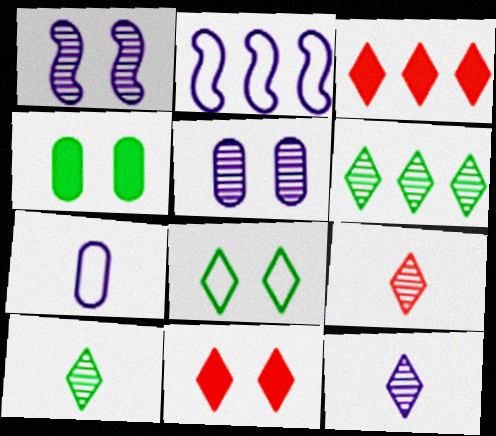[[2, 4, 9], 
[3, 8, 12], 
[9, 10, 12]]